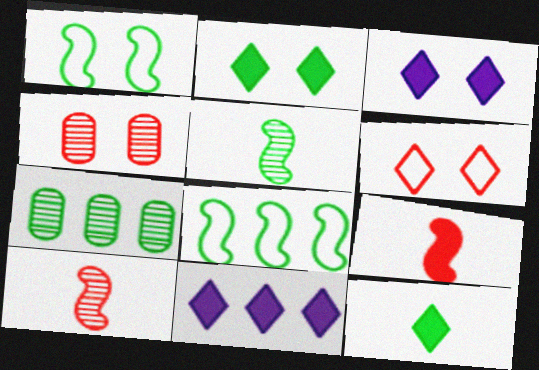[[1, 3, 4], 
[1, 7, 12]]